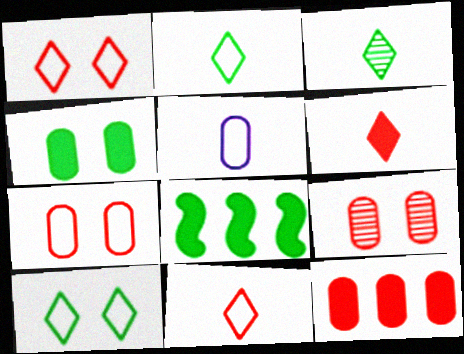[]